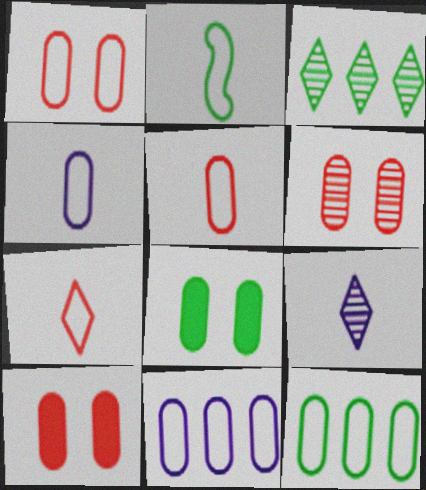[[1, 4, 12], 
[1, 6, 10], 
[2, 3, 8], 
[2, 4, 7]]